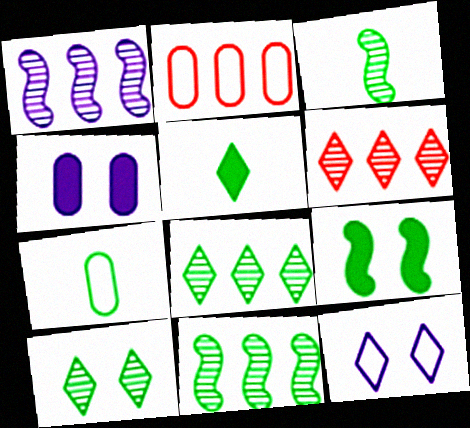[[3, 5, 7], 
[5, 6, 12], 
[7, 8, 9]]